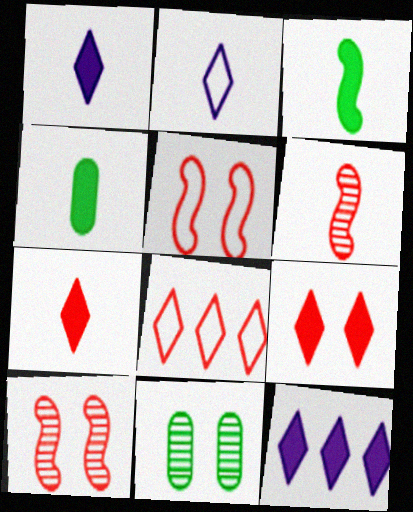[[2, 4, 6]]